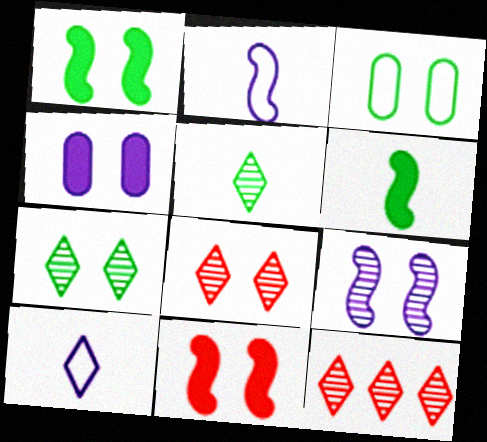[[1, 3, 7]]